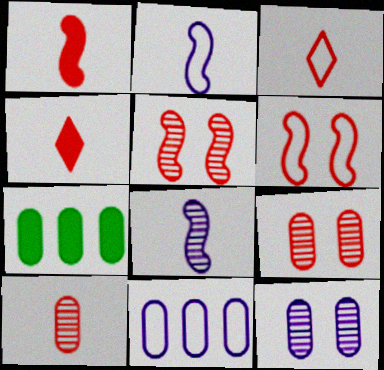[[1, 3, 10]]